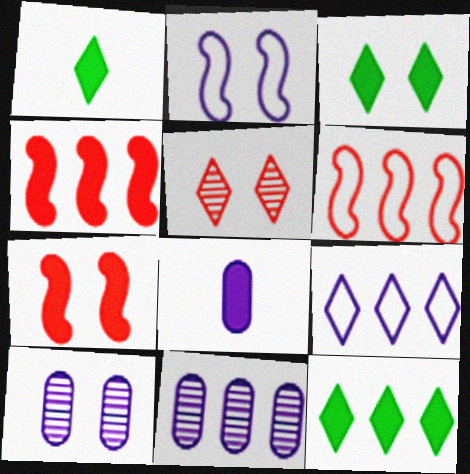[[1, 3, 12], 
[1, 5, 9], 
[1, 6, 10], 
[3, 4, 8], 
[6, 11, 12], 
[7, 8, 12]]